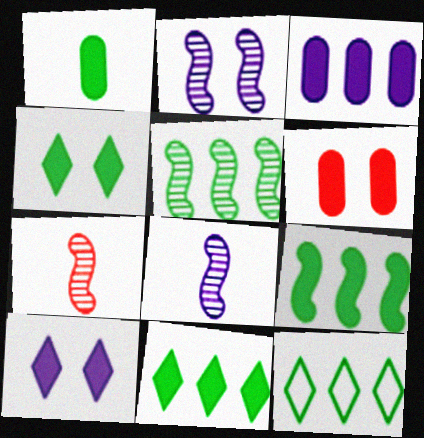[[1, 3, 6], 
[1, 4, 9], 
[2, 5, 7], 
[6, 8, 12]]